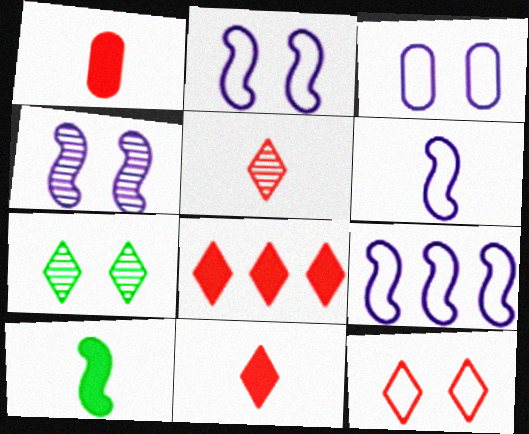[[1, 7, 9], 
[2, 6, 9], 
[5, 8, 12]]